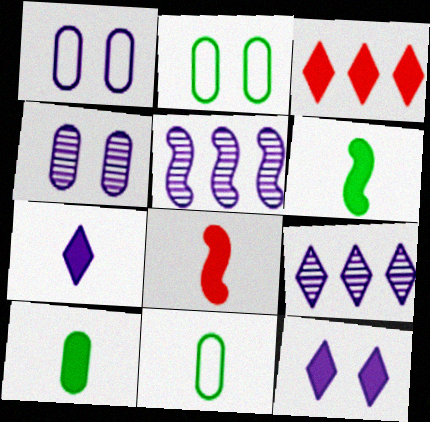[[1, 5, 7], 
[2, 8, 9], 
[7, 8, 10]]